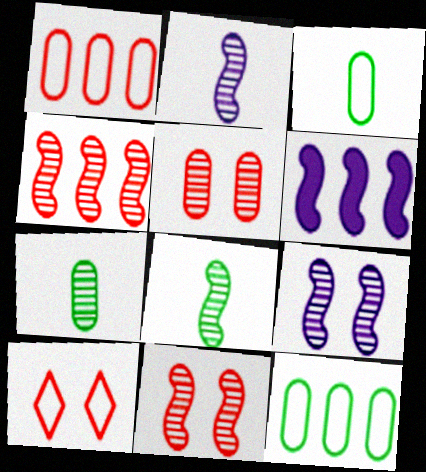[[4, 8, 9], 
[6, 7, 10]]